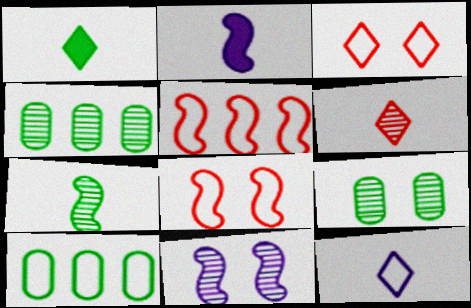[[1, 6, 12], 
[2, 3, 4], 
[4, 6, 11], 
[8, 10, 12]]